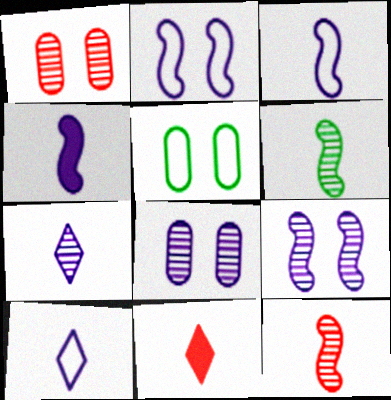[]